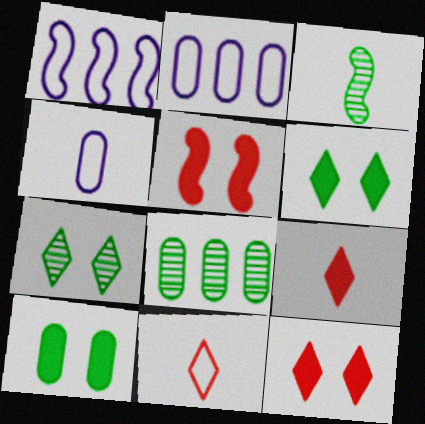[[1, 3, 5], 
[2, 3, 12], 
[3, 4, 9], 
[3, 7, 8]]